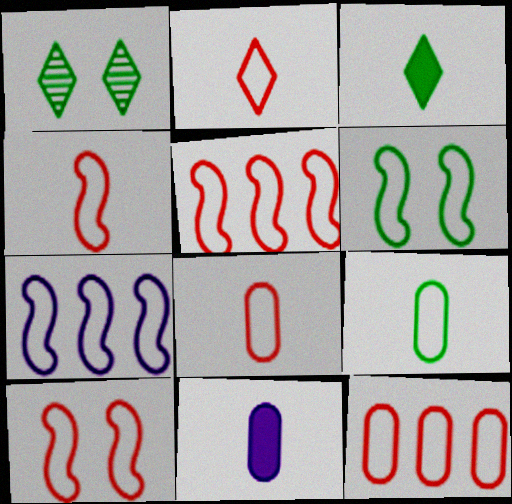[[1, 5, 11], 
[2, 4, 8], 
[2, 10, 12], 
[4, 5, 10], 
[4, 6, 7]]